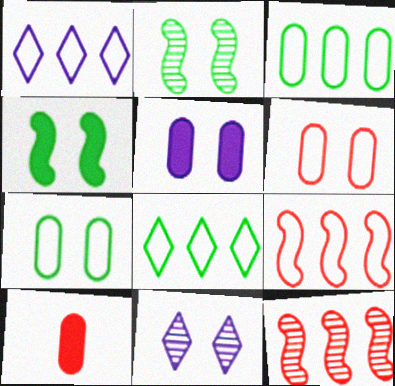[[1, 2, 10], 
[1, 3, 9], 
[4, 6, 11]]